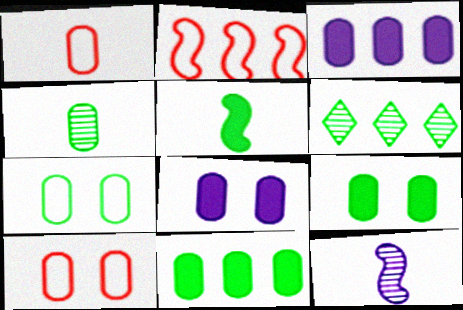[[2, 3, 6], 
[3, 4, 10], 
[4, 7, 11], 
[5, 6, 7]]